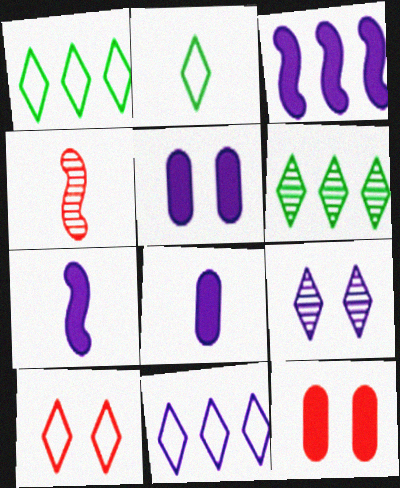[[1, 4, 5], 
[2, 4, 8], 
[2, 10, 11]]